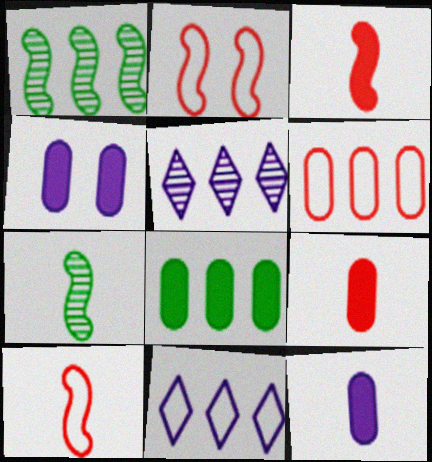[[4, 8, 9]]